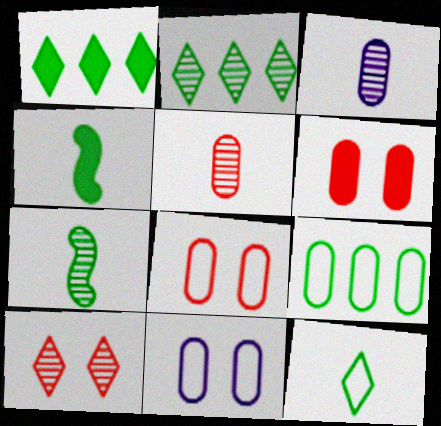[[3, 6, 9]]